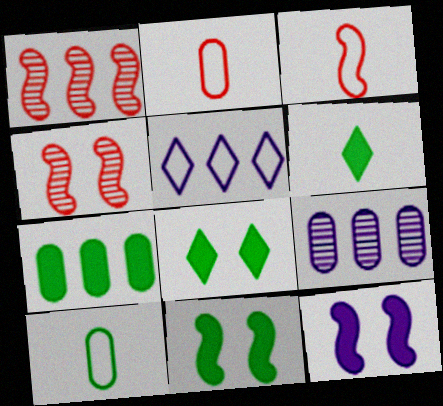[[1, 5, 7], 
[3, 8, 9], 
[6, 7, 11]]